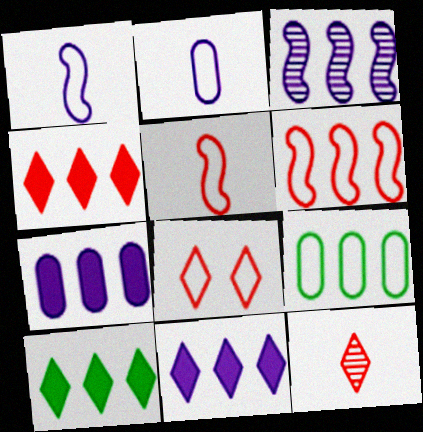[[1, 8, 9], 
[3, 4, 9], 
[4, 8, 12], 
[4, 10, 11]]